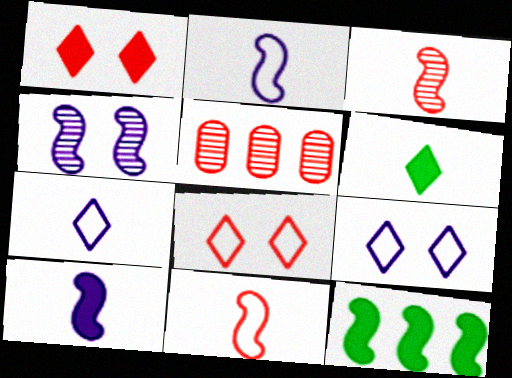[[1, 5, 11], 
[4, 11, 12]]